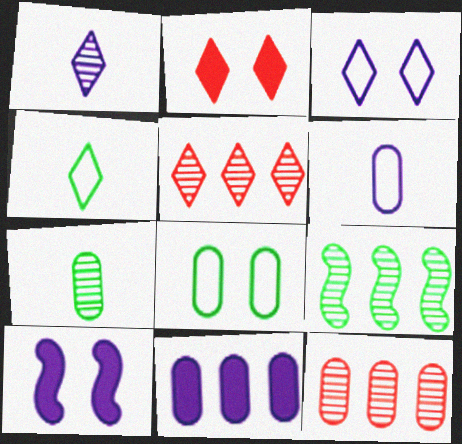[[2, 6, 9], 
[4, 10, 12]]